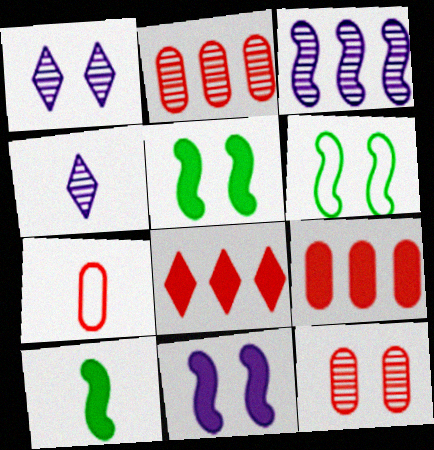[[4, 6, 9], 
[4, 7, 10], 
[7, 9, 12]]